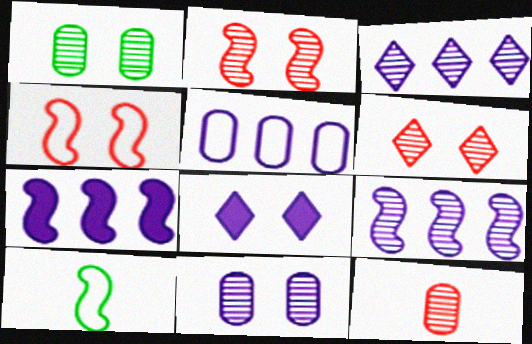[[1, 4, 8], 
[2, 7, 10], 
[3, 5, 7]]